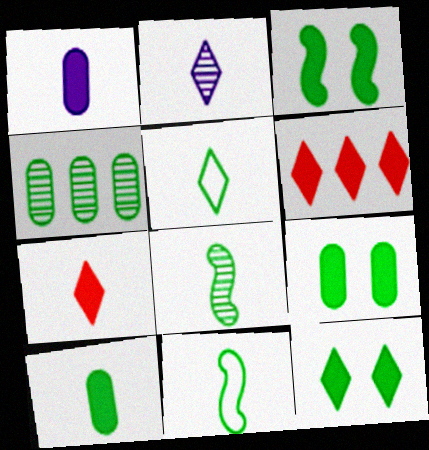[[1, 3, 6], 
[2, 5, 7], 
[3, 4, 5], 
[3, 9, 12], 
[4, 11, 12], 
[5, 8, 10]]